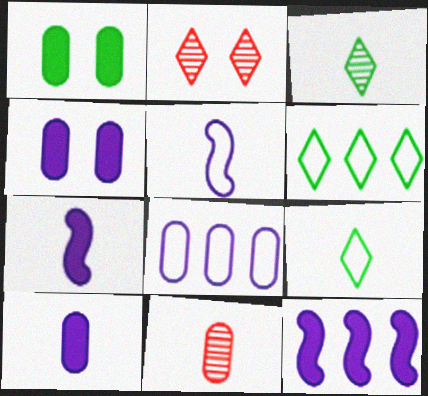[[1, 8, 11], 
[7, 9, 11]]